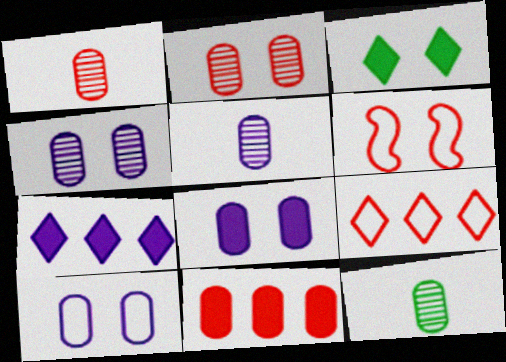[[1, 5, 12], 
[3, 4, 6], 
[4, 8, 10], 
[6, 7, 12], 
[10, 11, 12]]